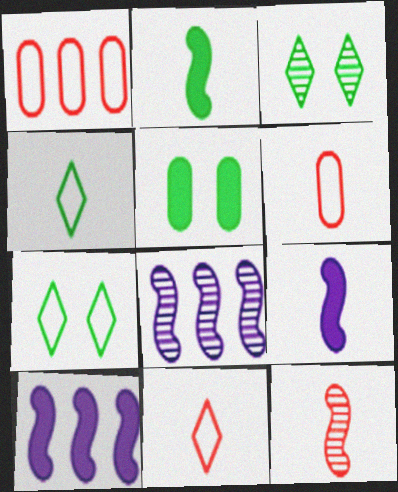[[1, 3, 9], 
[3, 6, 10], 
[5, 8, 11]]